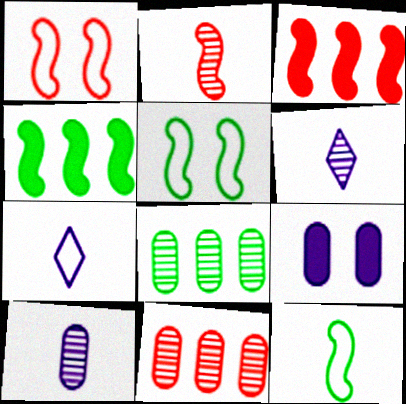[[1, 2, 3]]